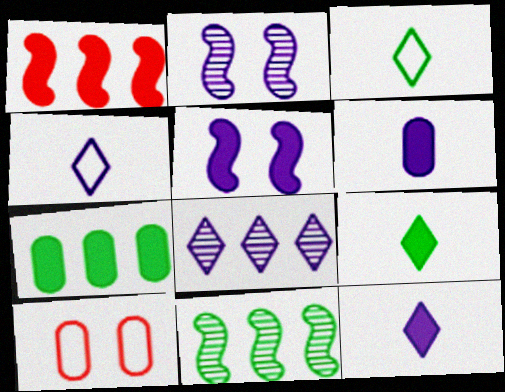[[10, 11, 12]]